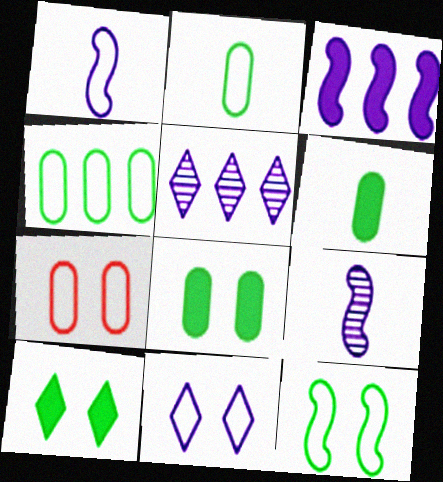[[7, 11, 12]]